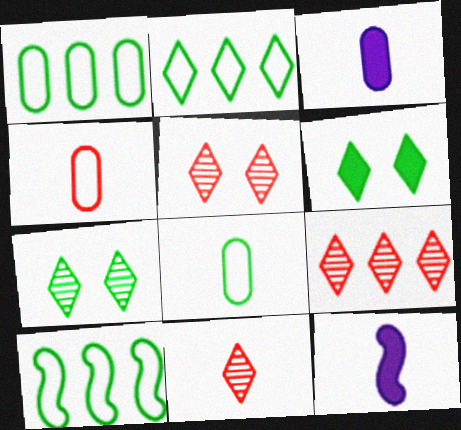[[1, 2, 10], 
[1, 5, 12], 
[3, 5, 10], 
[5, 9, 11], 
[8, 11, 12]]